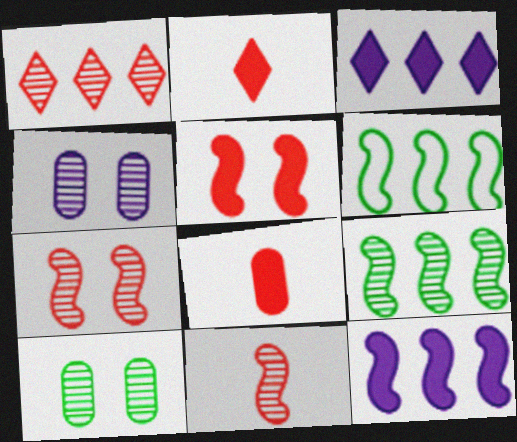[[2, 4, 6]]